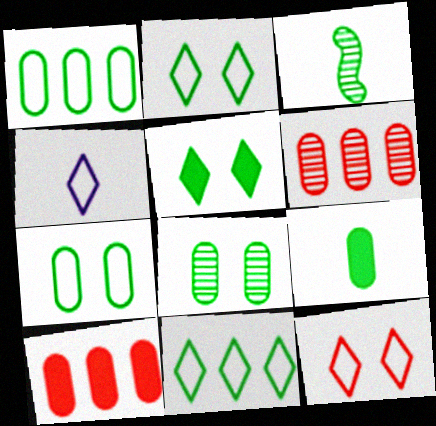[[1, 3, 5], 
[1, 8, 9], 
[4, 11, 12]]